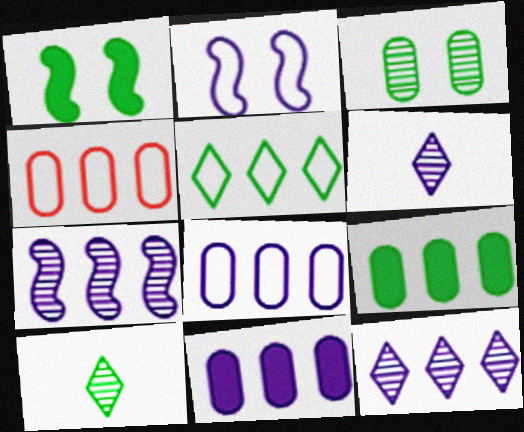[[1, 4, 6], 
[2, 6, 11]]